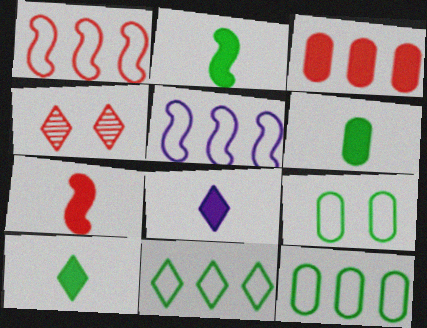[[2, 6, 10], 
[4, 5, 6], 
[4, 8, 11], 
[6, 7, 8]]